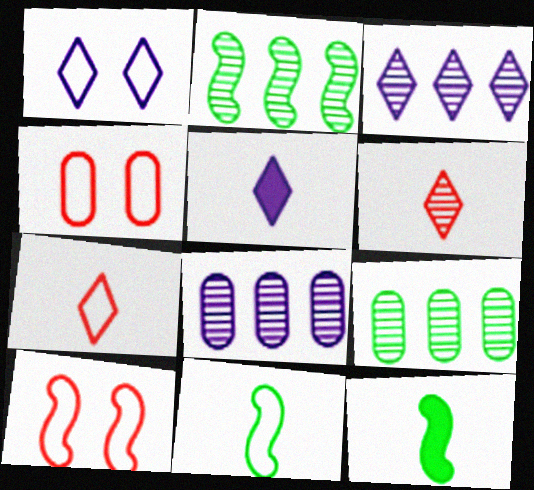[[1, 3, 5], 
[2, 4, 5], 
[3, 4, 12], 
[5, 9, 10]]